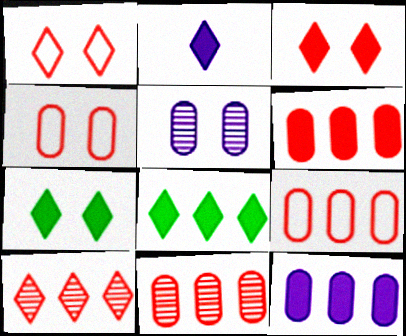[[2, 3, 8], 
[6, 9, 11]]